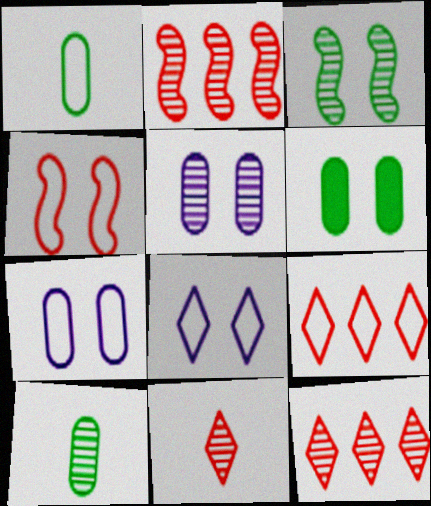[]